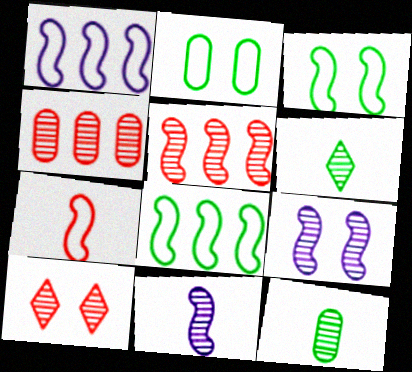[[1, 3, 7], 
[4, 6, 9]]